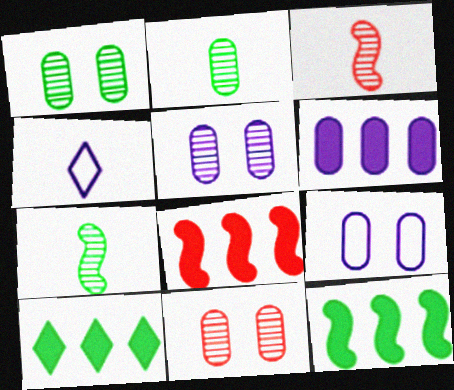[[1, 4, 8], 
[1, 5, 11], 
[3, 9, 10], 
[4, 11, 12], 
[6, 8, 10]]